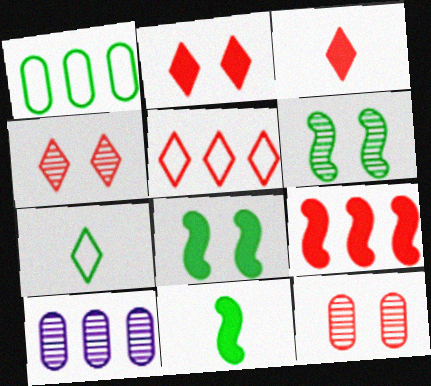[[3, 4, 5]]